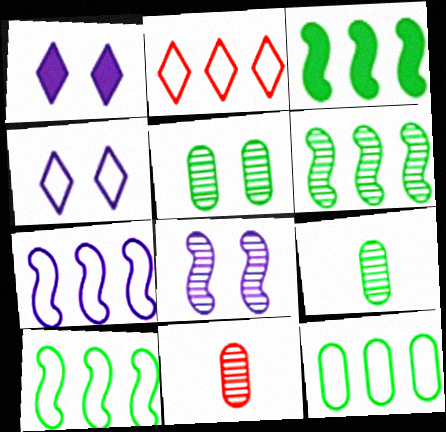[[1, 10, 11], 
[2, 7, 12], 
[3, 4, 11], 
[3, 6, 10]]